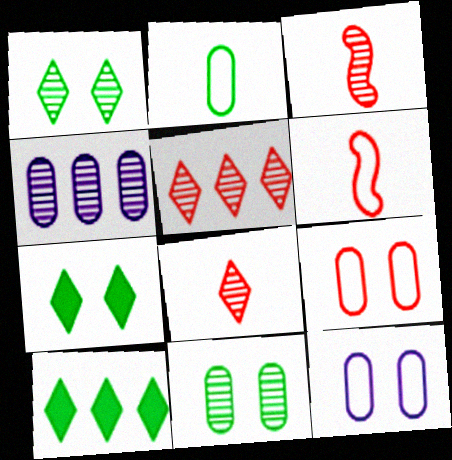[[1, 3, 4], 
[3, 10, 12], 
[4, 6, 7]]